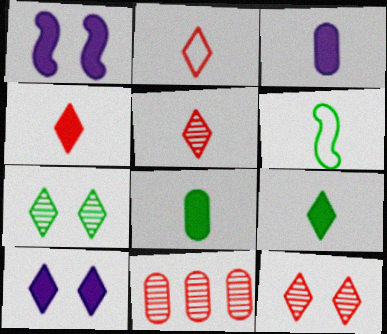[[2, 4, 5], 
[3, 5, 6], 
[6, 10, 11]]